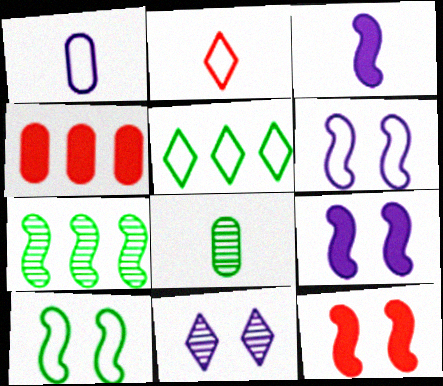[[2, 3, 8]]